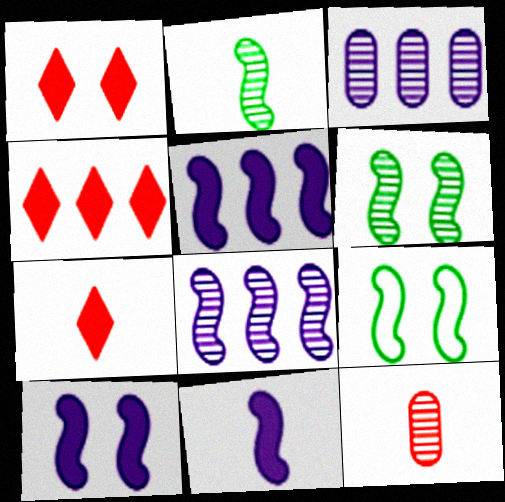[[1, 4, 7], 
[3, 7, 9], 
[5, 10, 11]]